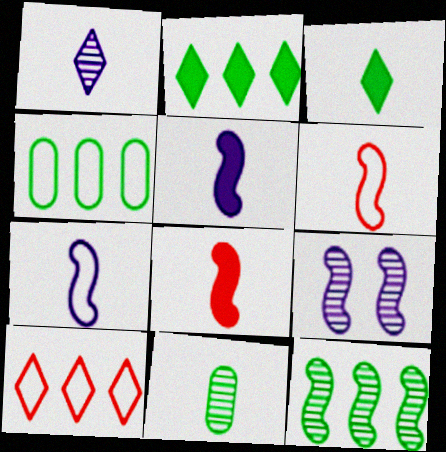[[2, 4, 12]]